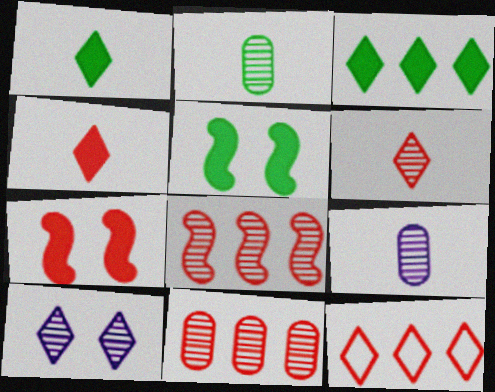[[1, 10, 12], 
[2, 8, 10], 
[5, 9, 12]]